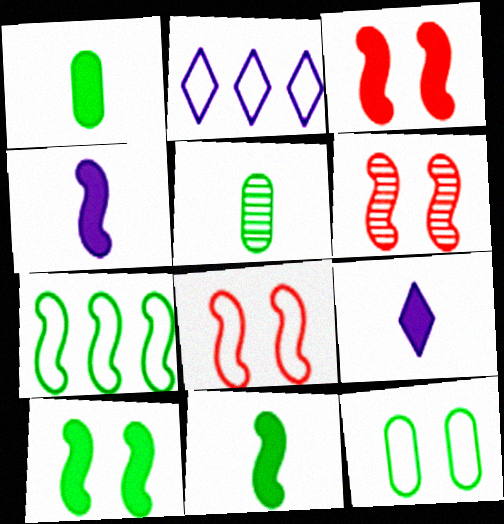[[1, 2, 6], 
[2, 3, 5], 
[3, 6, 8], 
[4, 6, 7]]